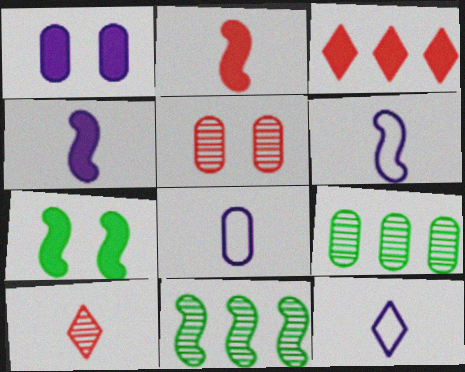[[6, 8, 12]]